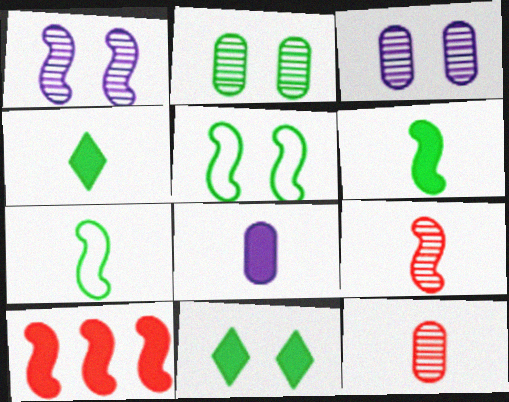[[1, 7, 10], 
[2, 5, 11], 
[8, 10, 11]]